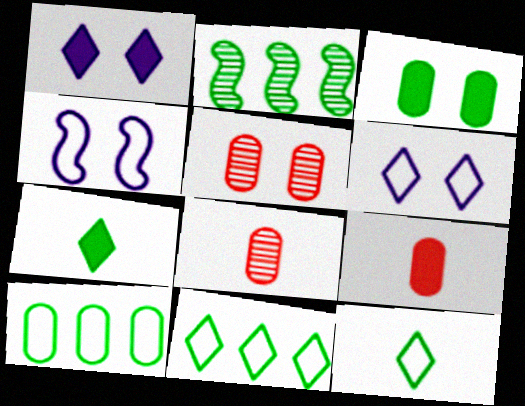[[2, 3, 12], 
[2, 6, 9]]